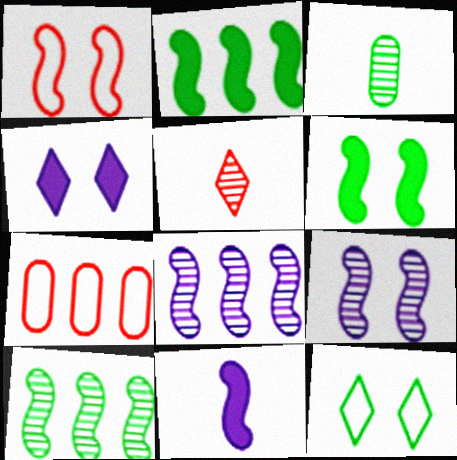[[1, 6, 9], 
[1, 10, 11], 
[2, 3, 12]]